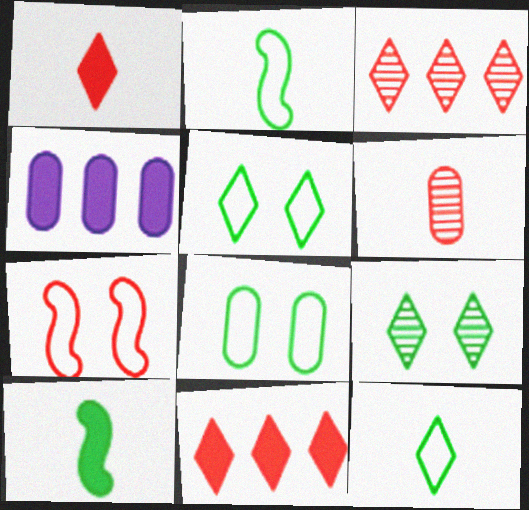[[4, 6, 8], 
[6, 7, 11]]